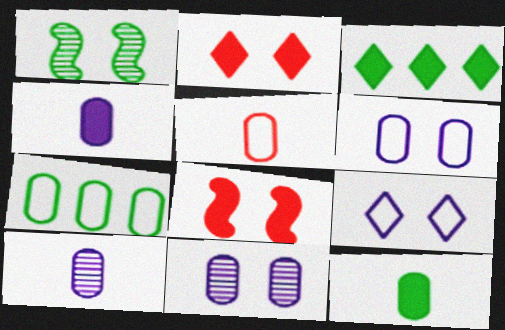[[1, 2, 6], 
[3, 4, 8], 
[5, 6, 7], 
[5, 10, 12]]